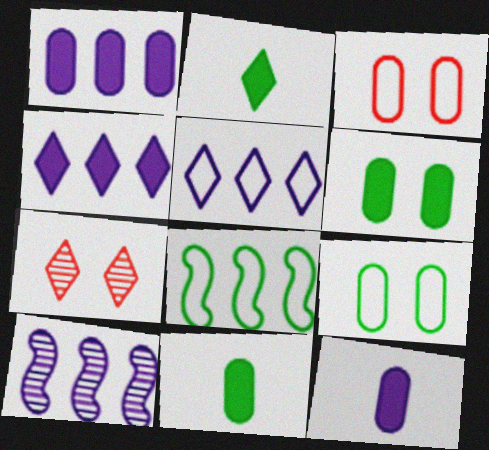[[1, 5, 10], 
[2, 3, 10], 
[2, 5, 7], 
[7, 8, 12]]